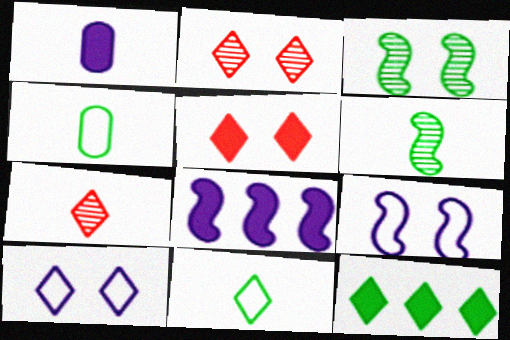[[2, 4, 8], 
[3, 4, 12], 
[7, 10, 12]]